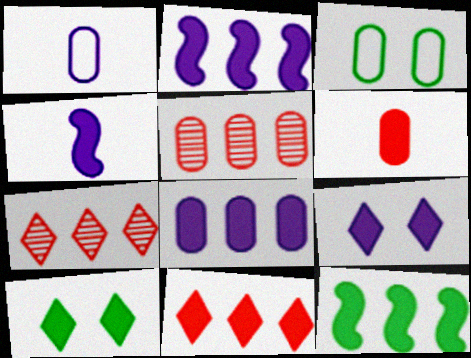[[2, 6, 10], 
[3, 4, 7], 
[4, 8, 9], 
[6, 9, 12], 
[8, 11, 12]]